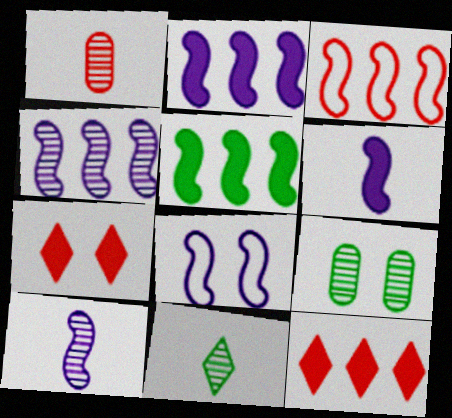[[1, 3, 7], 
[1, 10, 11], 
[2, 8, 10], 
[3, 4, 5], 
[4, 6, 8], 
[7, 8, 9]]